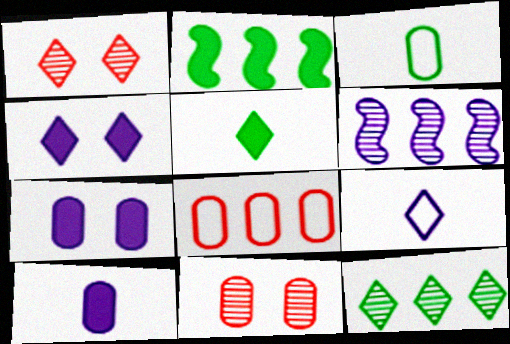[[2, 9, 11], 
[6, 7, 9]]